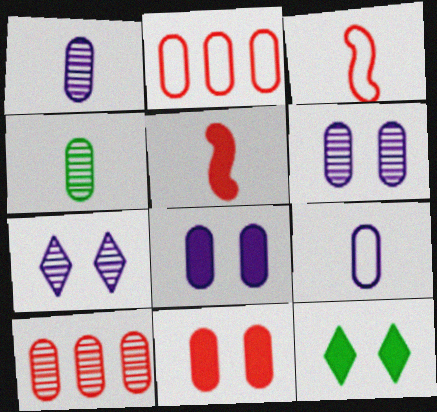[[2, 4, 8], 
[4, 6, 10]]